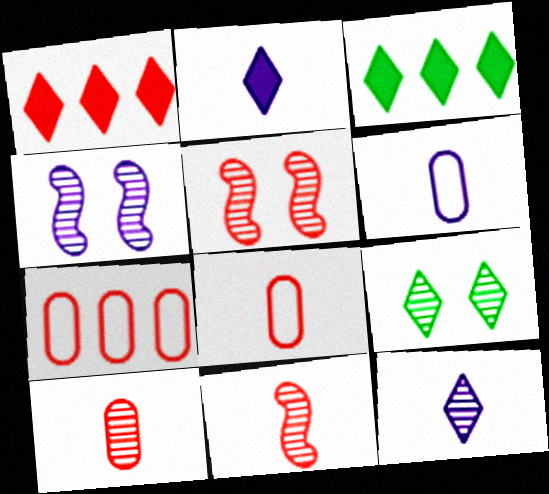[[1, 5, 8], 
[3, 4, 8], 
[3, 5, 6]]